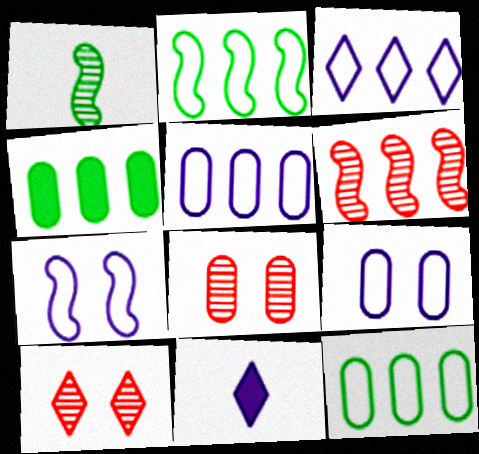[[2, 8, 11], 
[3, 4, 6]]